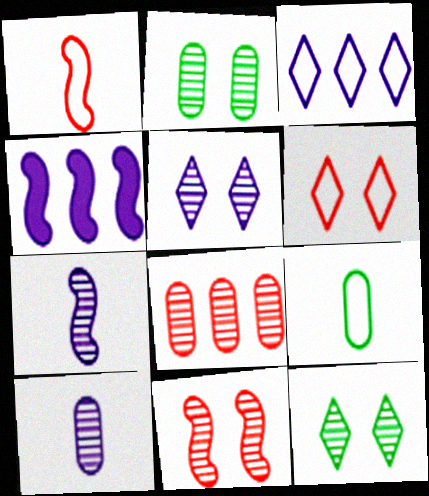[[2, 5, 11], 
[2, 8, 10], 
[7, 8, 12]]